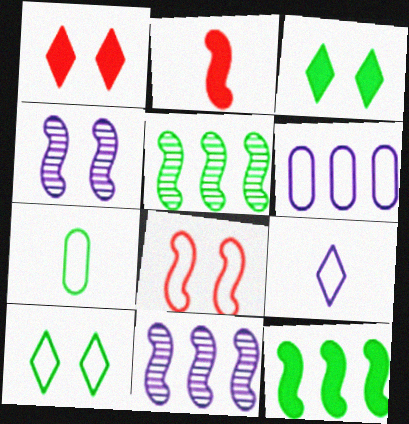[[1, 7, 11], 
[3, 5, 7]]